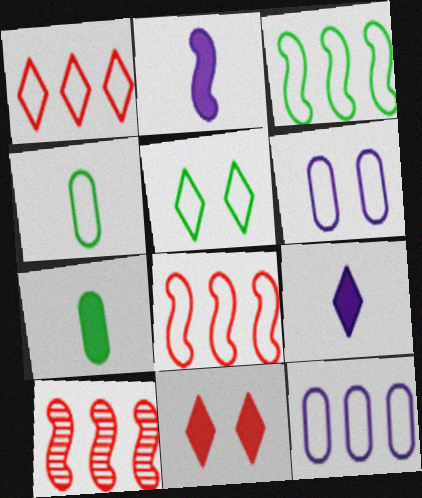[[1, 3, 12], 
[3, 4, 5]]